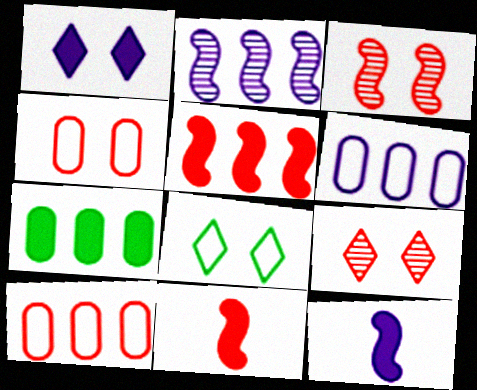[[1, 7, 11], 
[1, 8, 9], 
[9, 10, 11]]